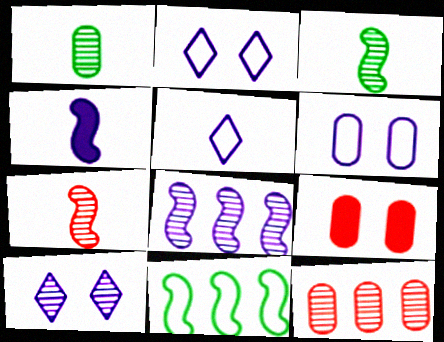[[3, 10, 12]]